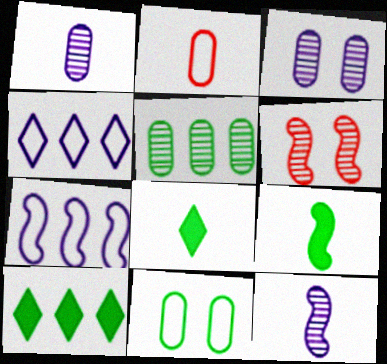[[2, 8, 12], 
[6, 7, 9]]